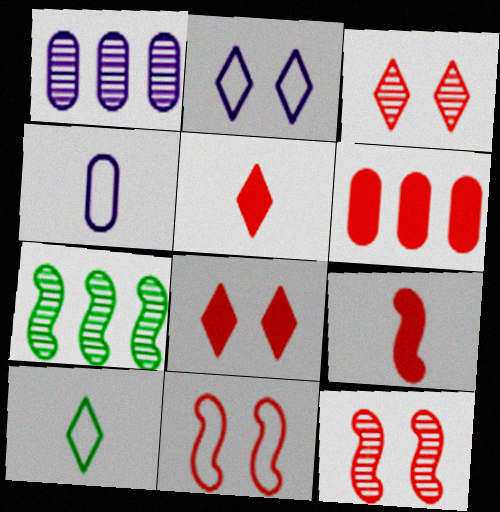[[4, 7, 8], 
[6, 8, 9]]